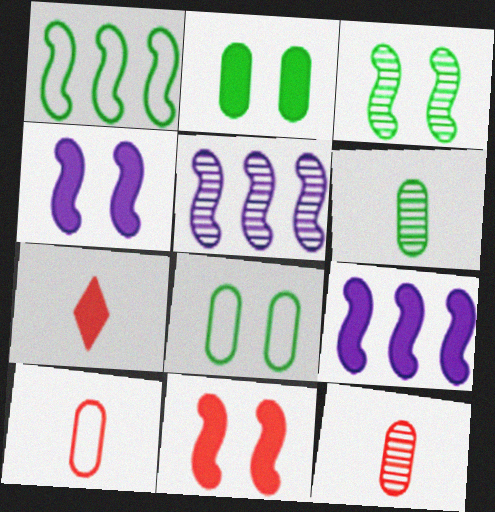[[2, 7, 9], 
[5, 7, 8]]